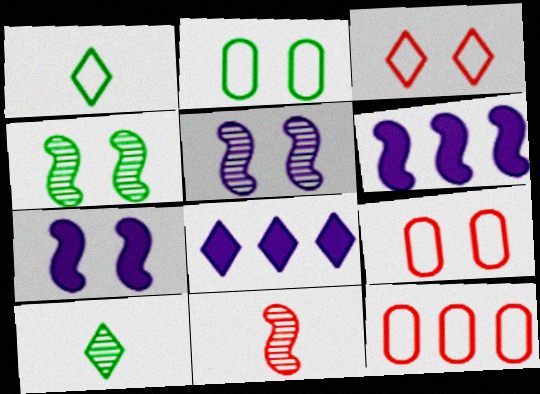[[2, 8, 11], 
[3, 8, 10], 
[6, 9, 10], 
[7, 10, 12]]